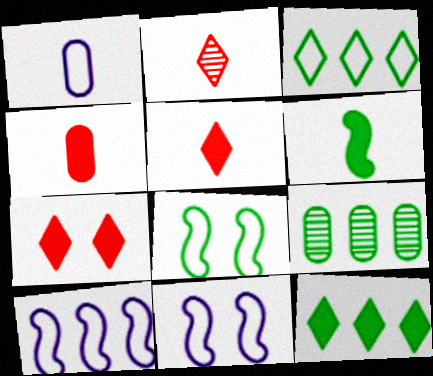[[1, 2, 6], 
[5, 9, 11]]